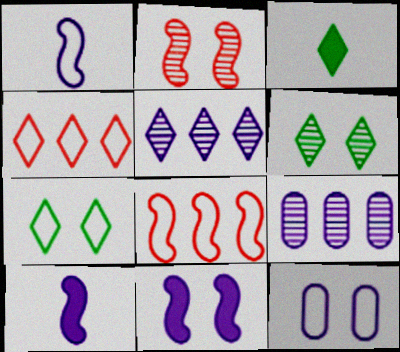[[5, 10, 12]]